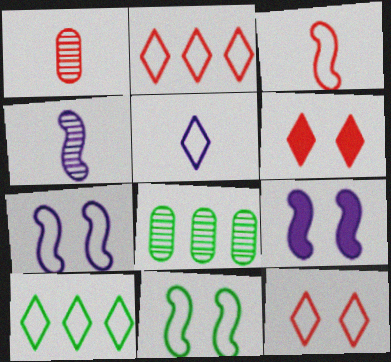[[1, 9, 10], 
[5, 10, 12]]